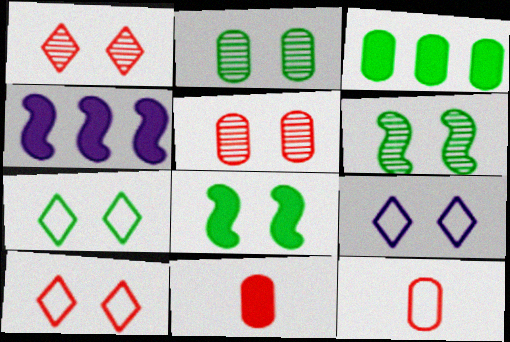[[2, 7, 8], 
[5, 8, 9], 
[7, 9, 10]]